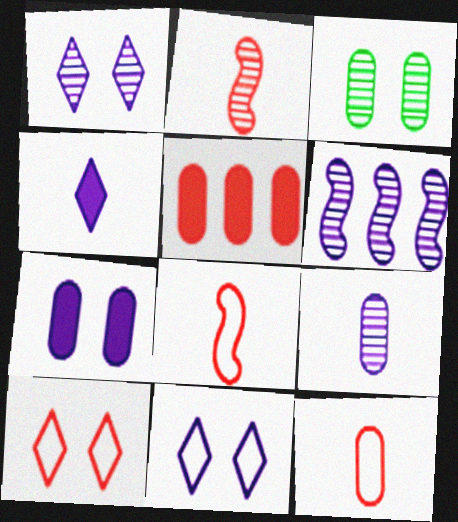[[1, 6, 9], 
[2, 5, 10]]